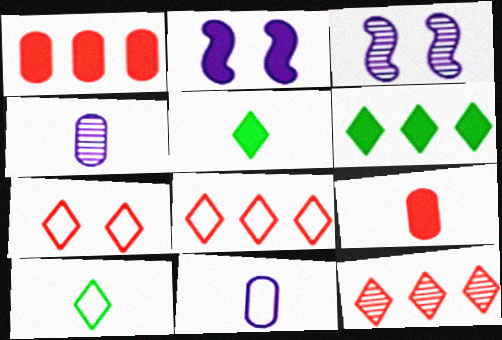[[1, 2, 5], 
[1, 3, 10], 
[2, 6, 9]]